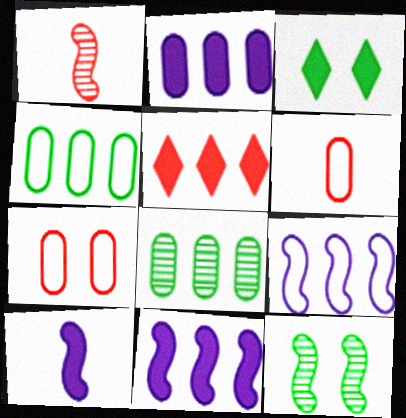[[1, 5, 7], 
[5, 8, 9]]